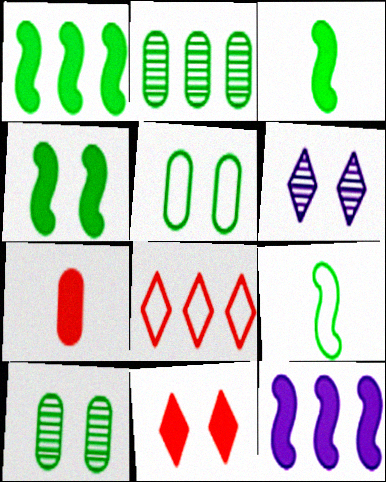[[1, 3, 4], 
[2, 8, 12]]